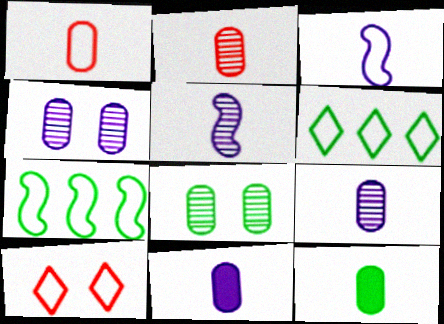[[1, 9, 12]]